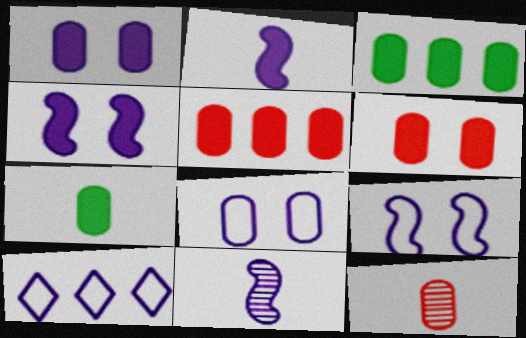[[1, 5, 7], 
[1, 10, 11], 
[3, 8, 12]]